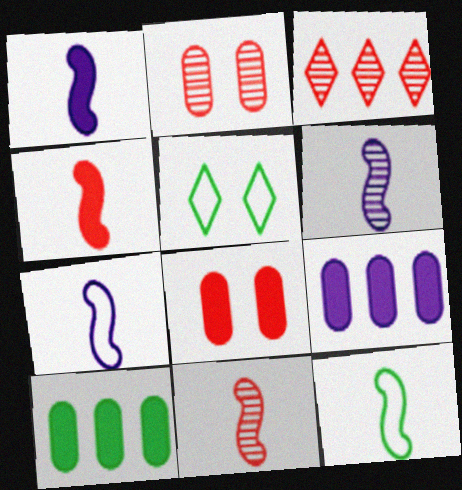[[1, 6, 7], 
[1, 11, 12], 
[2, 3, 11], 
[4, 6, 12], 
[5, 9, 11]]